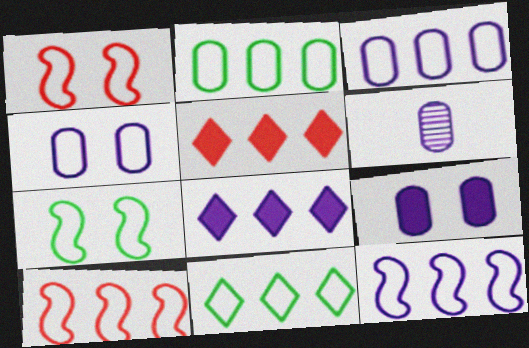[[3, 6, 9], 
[3, 10, 11], 
[5, 6, 7]]